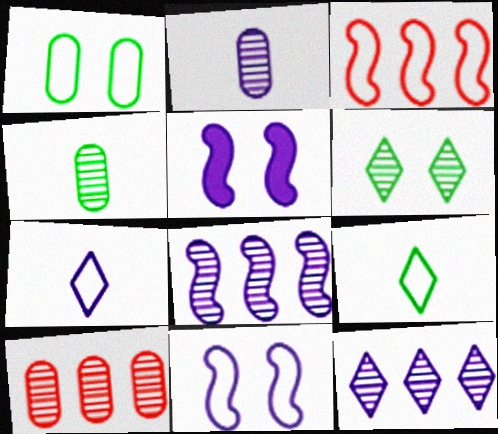[[1, 3, 7], 
[5, 9, 10]]